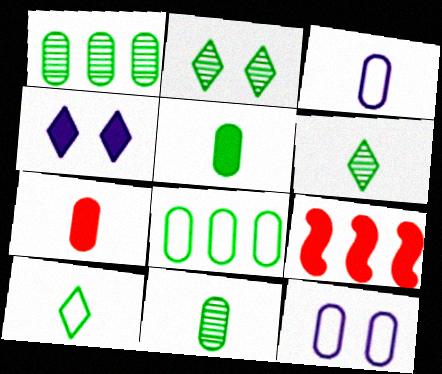[[1, 7, 12], 
[2, 3, 9], 
[3, 7, 11], 
[4, 5, 9], 
[6, 9, 12]]